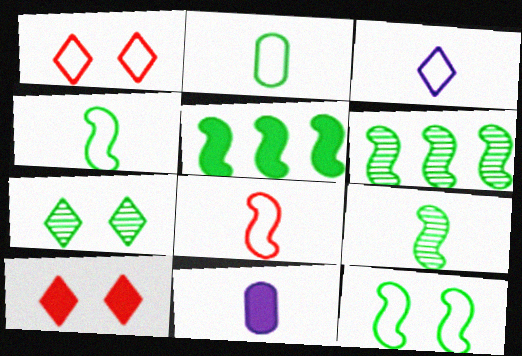[[1, 6, 11], 
[2, 3, 8], 
[2, 5, 7], 
[5, 9, 12], 
[5, 10, 11]]